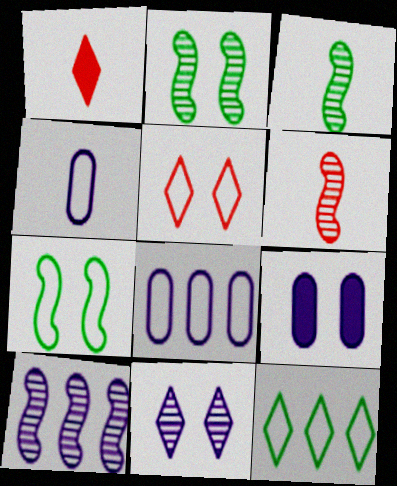[[1, 2, 8], 
[1, 3, 4], 
[1, 11, 12], 
[2, 5, 9], 
[2, 6, 10], 
[6, 9, 12]]